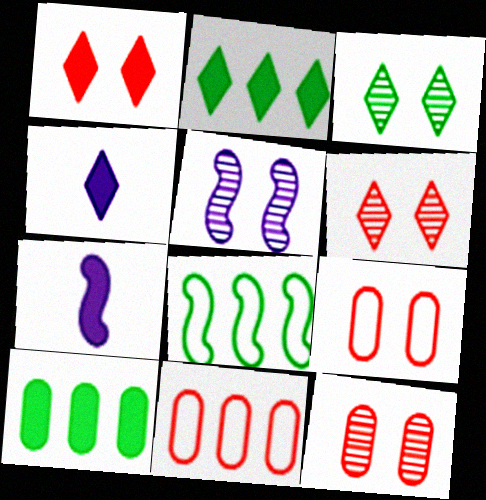[[1, 2, 4], 
[1, 7, 10], 
[3, 5, 12], 
[3, 7, 11], 
[4, 8, 12]]